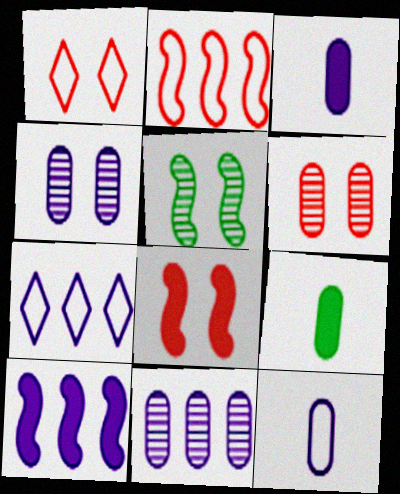[[1, 6, 8], 
[7, 10, 11]]